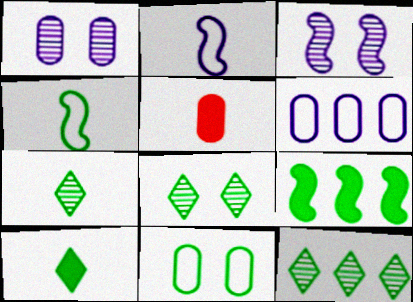[[2, 5, 7], 
[7, 8, 12], 
[7, 9, 11]]